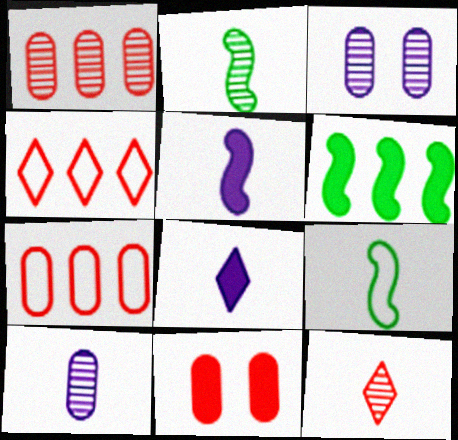[[2, 10, 12], 
[6, 8, 11]]